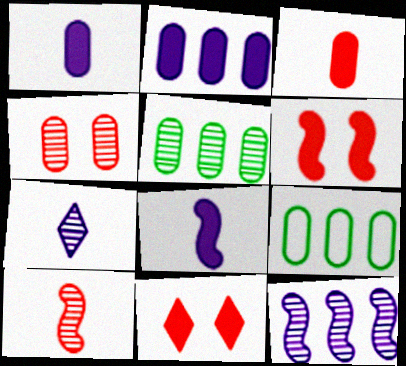[[1, 4, 9], 
[6, 7, 9]]